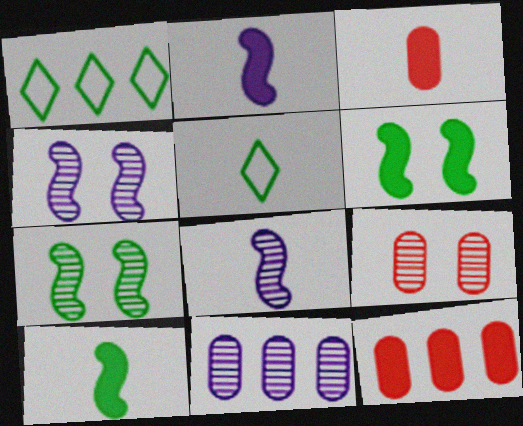[[1, 2, 9], 
[1, 3, 4], 
[3, 5, 8], 
[4, 5, 12]]